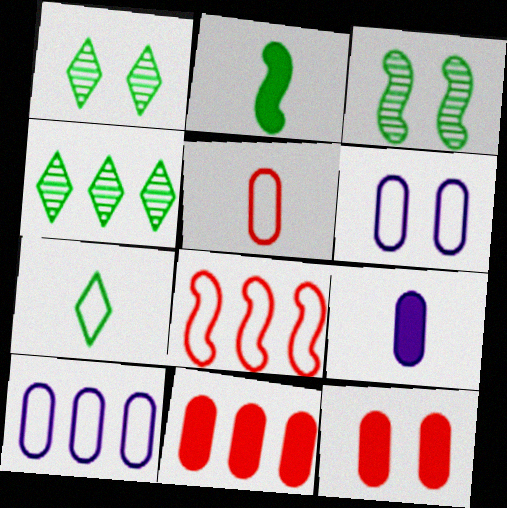[[1, 8, 9], 
[6, 7, 8]]